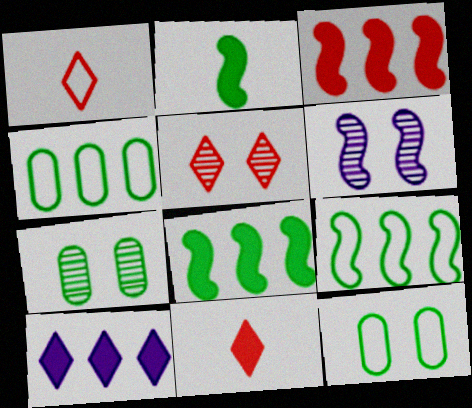[[4, 6, 11], 
[5, 6, 7]]